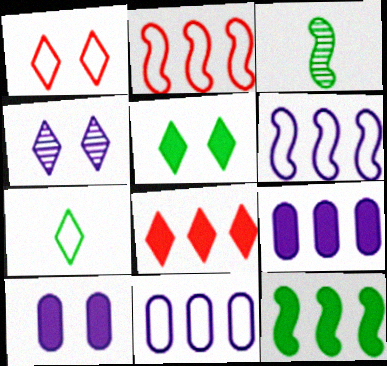[[1, 3, 9], 
[1, 4, 5], 
[4, 7, 8], 
[8, 9, 12]]